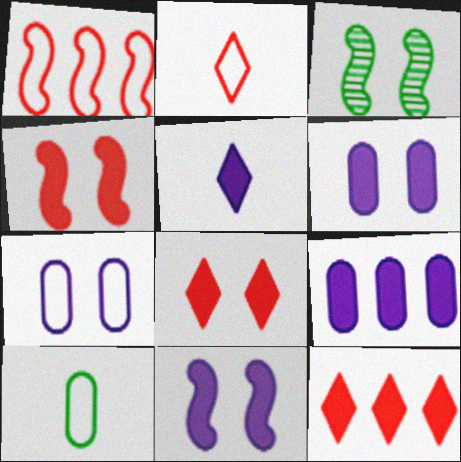[[2, 3, 9], 
[3, 7, 8], 
[5, 9, 11]]